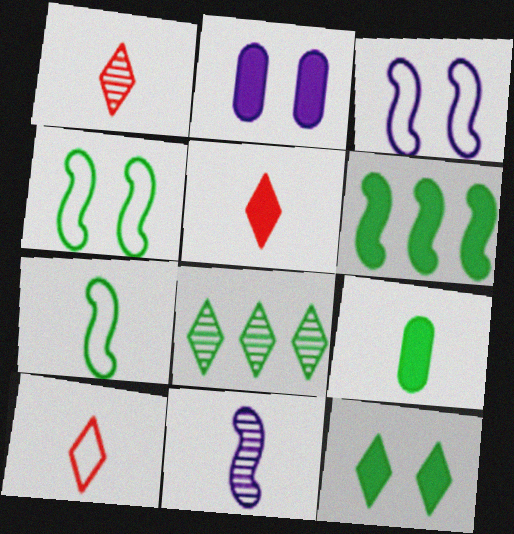[[1, 5, 10], 
[2, 5, 6], 
[4, 8, 9], 
[6, 9, 12], 
[9, 10, 11]]